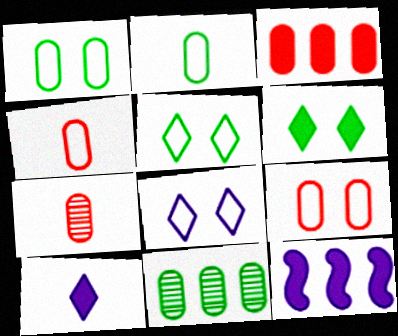[[3, 7, 9], 
[5, 7, 12]]